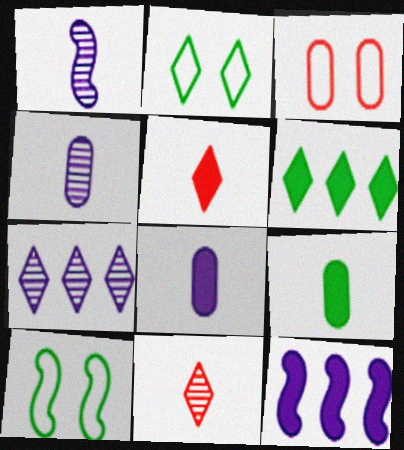[[1, 3, 6], 
[2, 5, 7]]